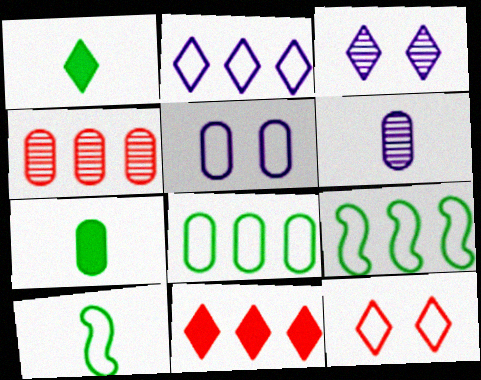[[4, 5, 7]]